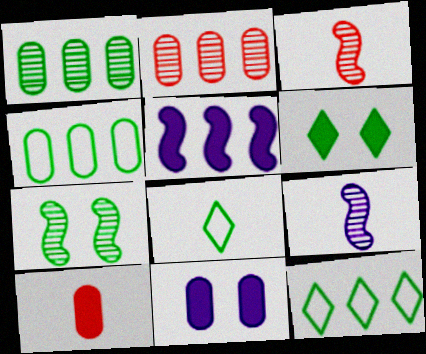[[2, 5, 12], 
[3, 11, 12], 
[5, 6, 10], 
[8, 9, 10]]